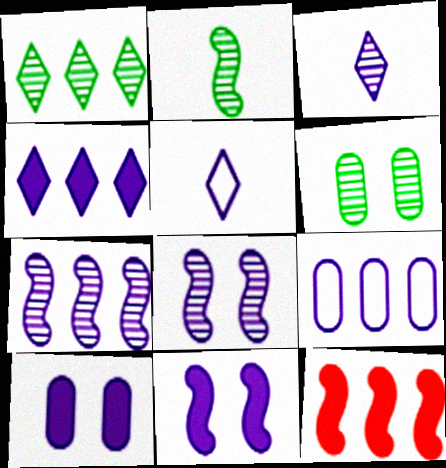[[1, 2, 6], 
[1, 9, 12], 
[3, 9, 11], 
[4, 7, 9], 
[5, 6, 12], 
[5, 7, 10]]